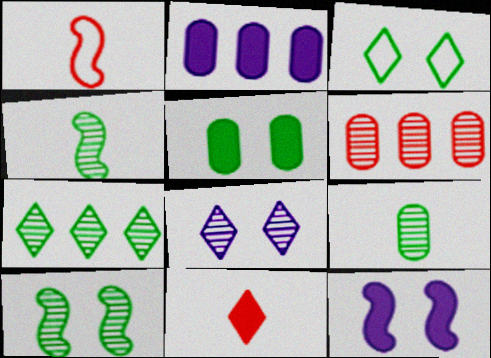[[3, 5, 10], 
[4, 6, 8], 
[7, 9, 10]]